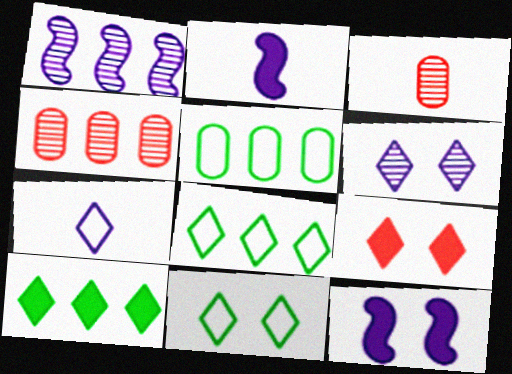[[2, 4, 11], 
[3, 8, 12], 
[6, 9, 11]]